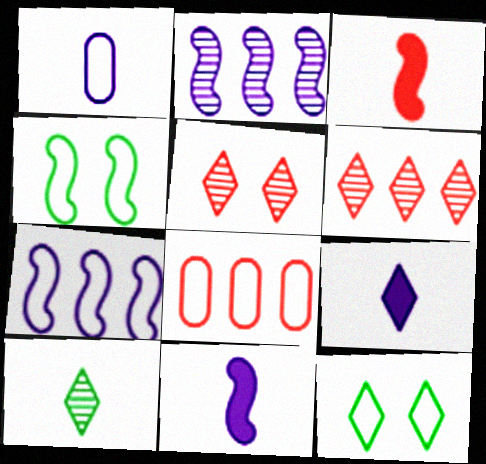[[1, 3, 10], 
[2, 3, 4], 
[3, 5, 8], 
[6, 9, 12]]